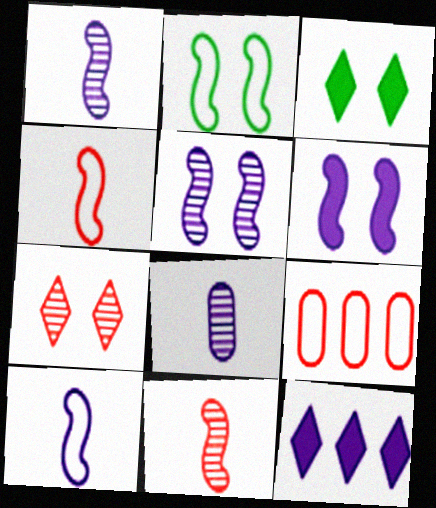[[1, 3, 9]]